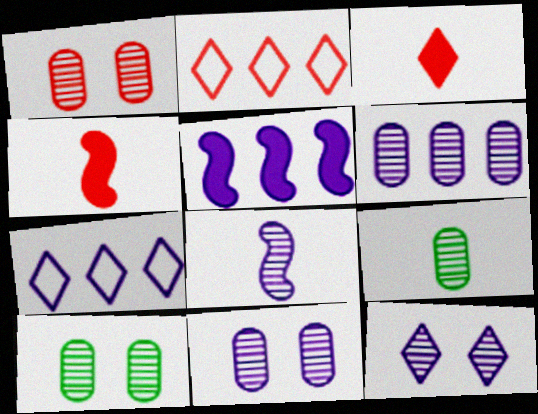[[1, 2, 4], 
[1, 6, 9], 
[1, 10, 11], 
[4, 7, 10], 
[5, 6, 7], 
[6, 8, 12]]